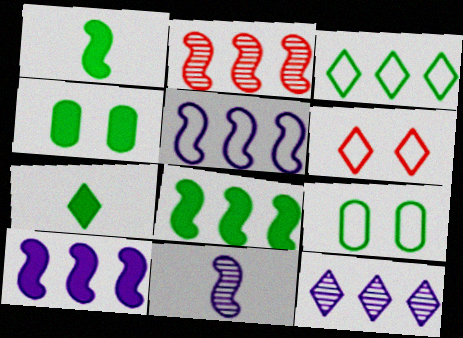[[2, 5, 8], 
[4, 7, 8], 
[6, 7, 12]]